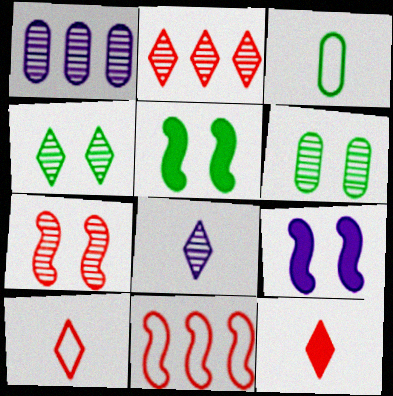[[1, 5, 10], 
[2, 3, 9], 
[2, 4, 8]]